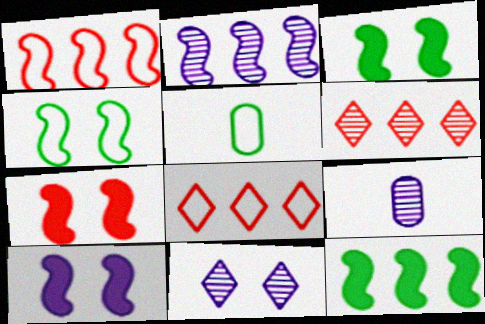[[1, 2, 12], 
[2, 9, 11], 
[3, 7, 10], 
[3, 8, 9], 
[5, 6, 10]]